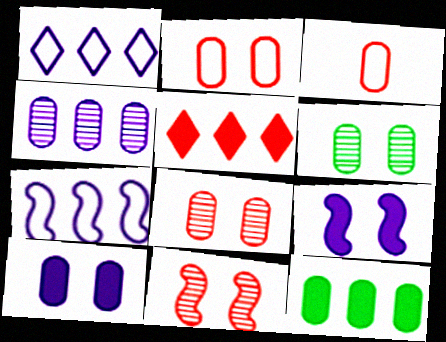[[2, 6, 10], 
[3, 5, 11]]